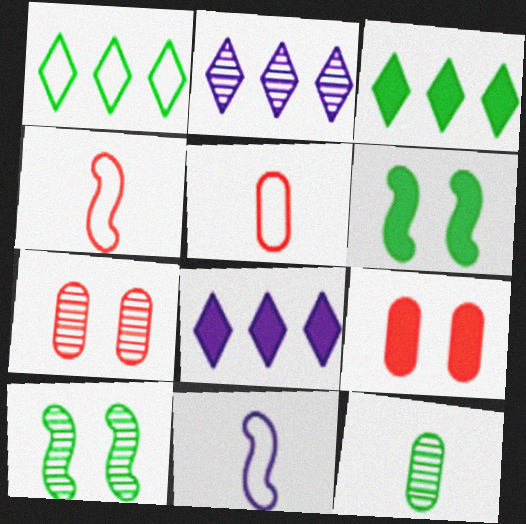[[1, 6, 12], 
[2, 5, 6], 
[3, 7, 11], 
[5, 8, 10]]